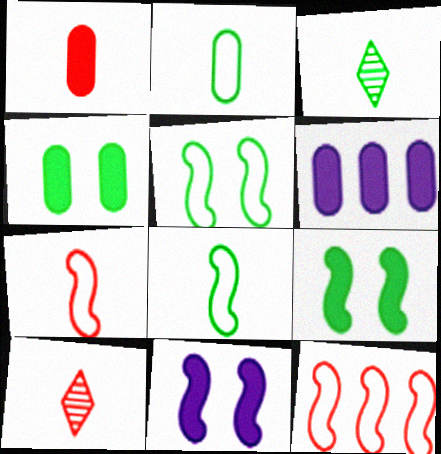[[1, 4, 6], 
[1, 7, 10], 
[5, 6, 10]]